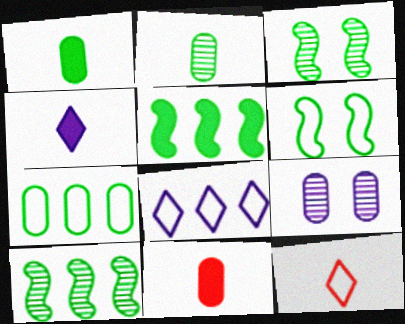[[3, 8, 11], 
[5, 9, 12], 
[7, 9, 11]]